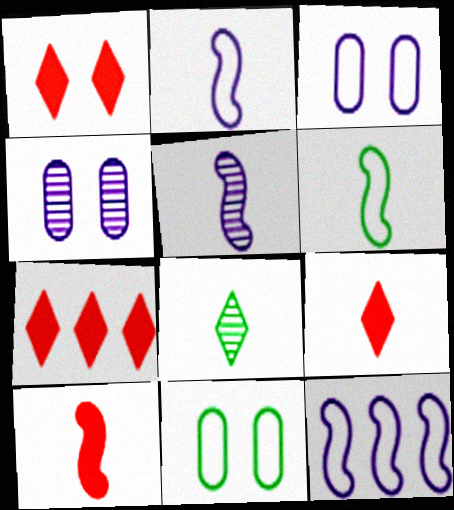[[1, 7, 9], 
[4, 6, 7], 
[5, 6, 10], 
[5, 7, 11]]